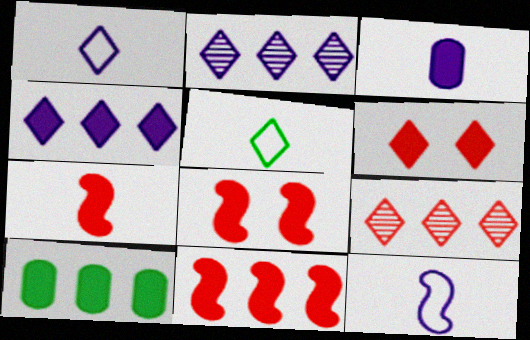[[2, 5, 6], 
[4, 10, 11], 
[7, 8, 11]]